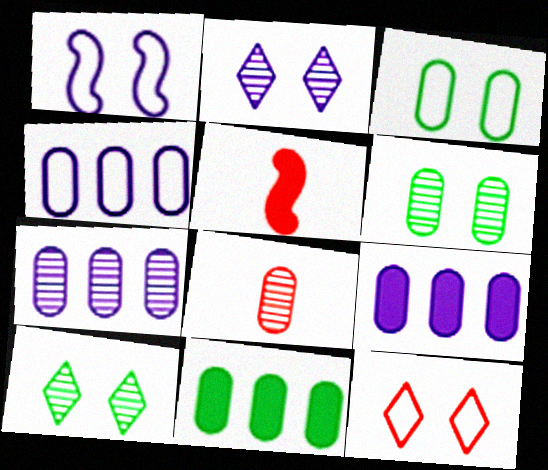[[1, 3, 12], 
[3, 8, 9], 
[4, 5, 10], 
[4, 7, 9], 
[6, 7, 8]]